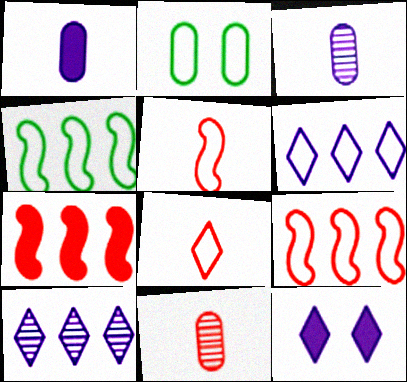[[2, 5, 6], 
[4, 11, 12]]